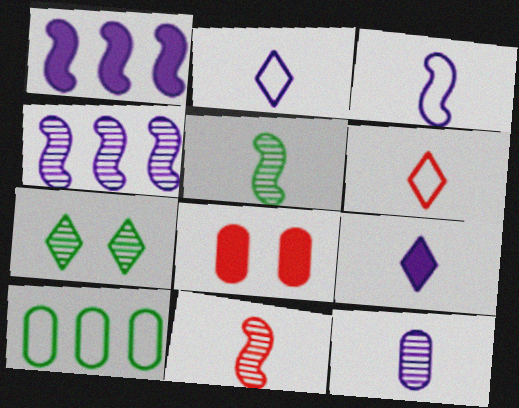[[3, 9, 12], 
[8, 10, 12]]